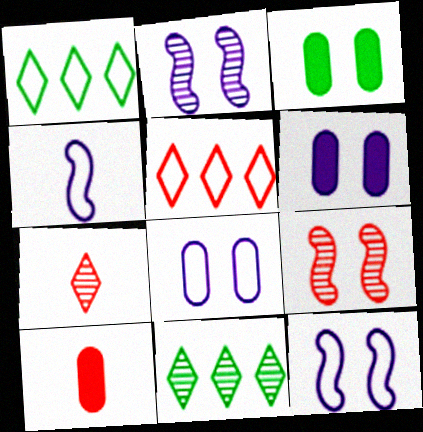[[1, 2, 10], 
[5, 9, 10], 
[10, 11, 12]]